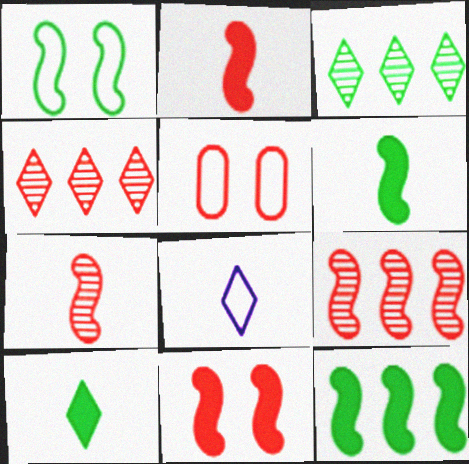[[2, 4, 5]]